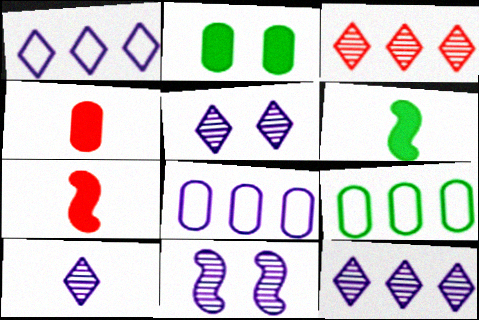[[5, 7, 9], 
[5, 10, 12]]